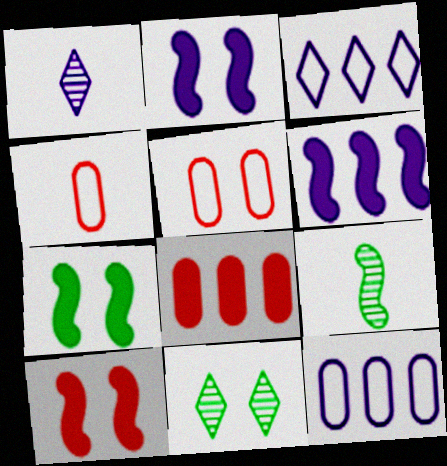[[1, 2, 12], 
[2, 5, 11], 
[2, 7, 10], 
[4, 6, 11]]